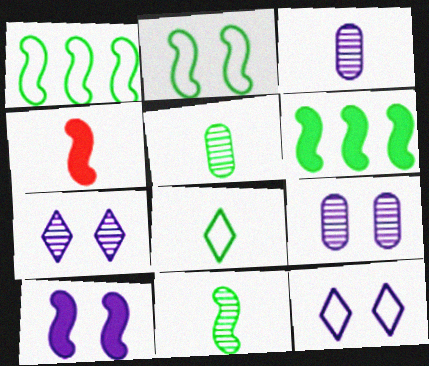[[2, 6, 11], 
[3, 4, 8], 
[4, 6, 10], 
[9, 10, 12]]